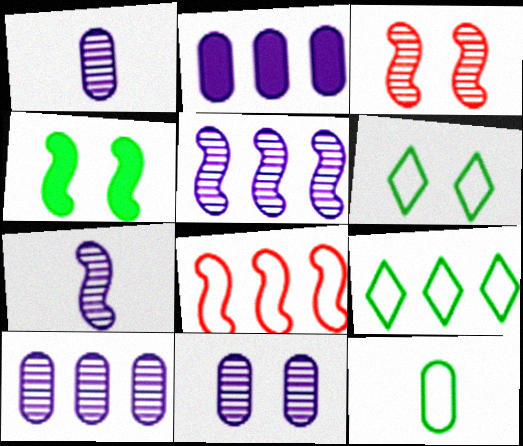[[1, 10, 11], 
[4, 7, 8]]